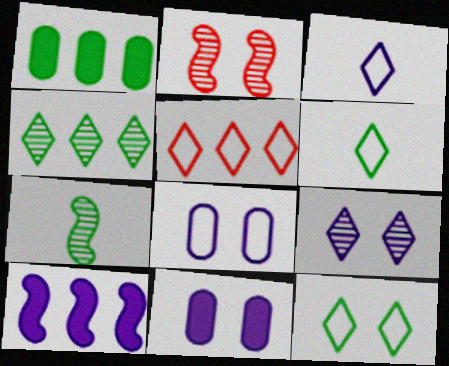[[1, 2, 3], 
[1, 7, 12], 
[2, 11, 12], 
[3, 5, 12], 
[5, 7, 11]]